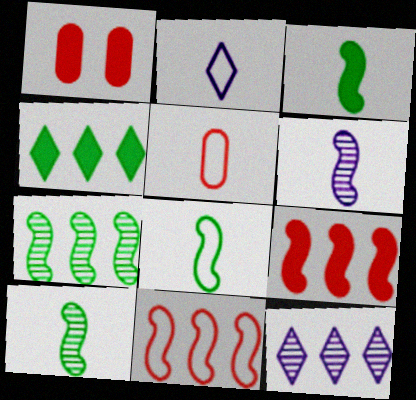[[1, 2, 7], 
[1, 8, 12], 
[2, 5, 8], 
[3, 8, 10]]